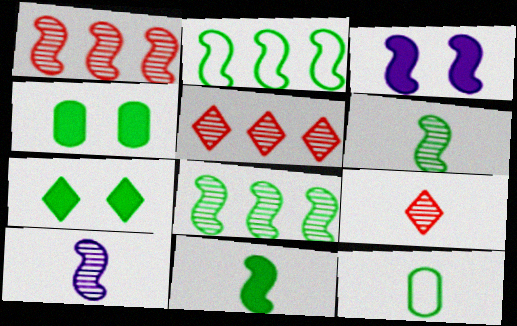[[3, 5, 12], 
[7, 8, 12]]